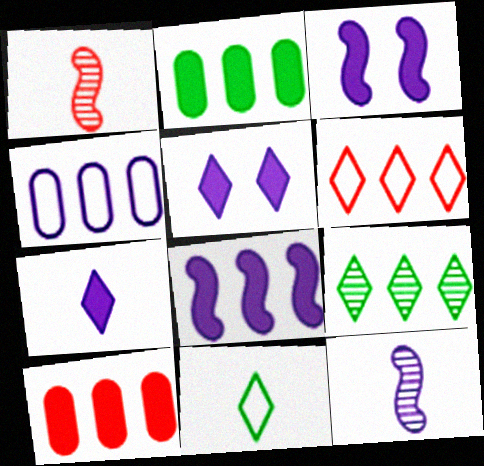[[4, 5, 12]]